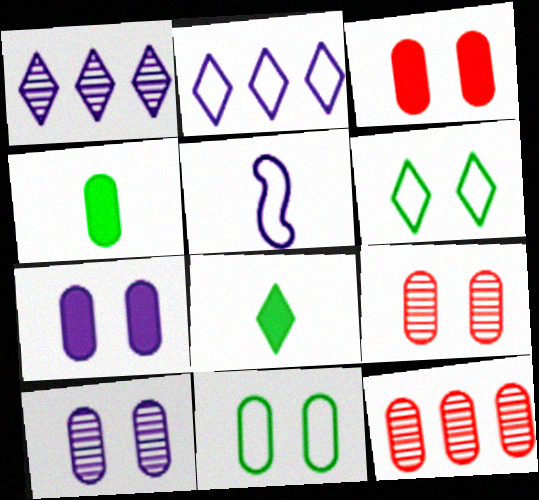[[1, 5, 7], 
[3, 10, 11], 
[7, 9, 11]]